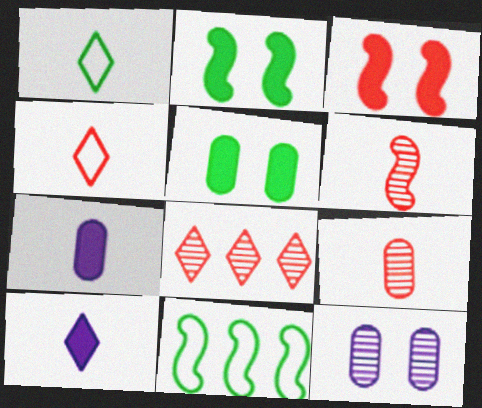[[1, 6, 7]]